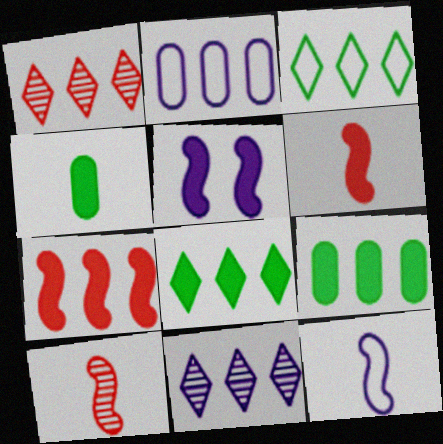[]